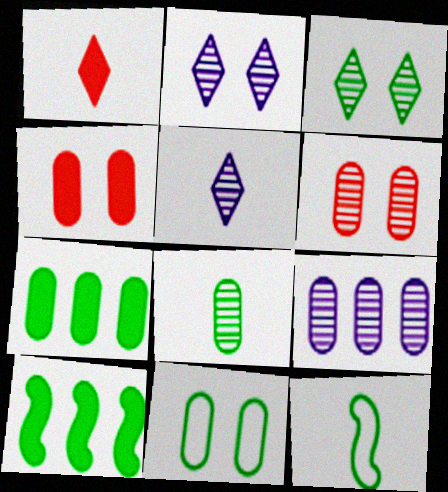[[3, 7, 12], 
[6, 8, 9], 
[7, 8, 11]]